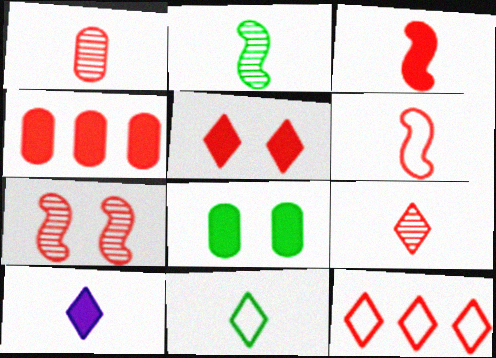[[3, 4, 5], 
[5, 9, 12], 
[9, 10, 11]]